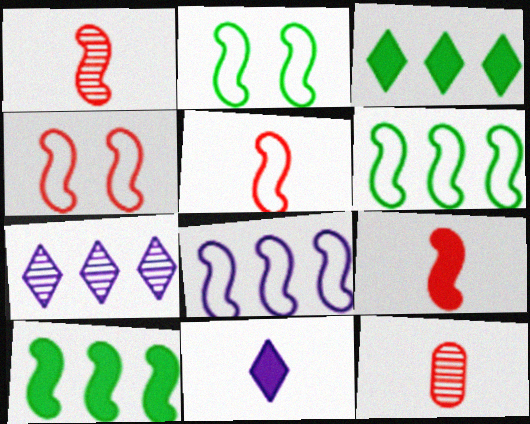[[1, 5, 9], 
[2, 5, 8]]